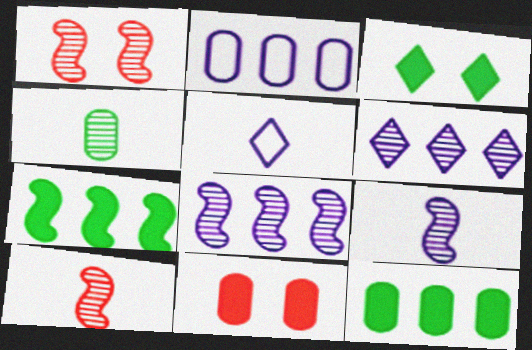[[1, 4, 6], 
[1, 5, 12], 
[2, 3, 10], 
[2, 4, 11]]